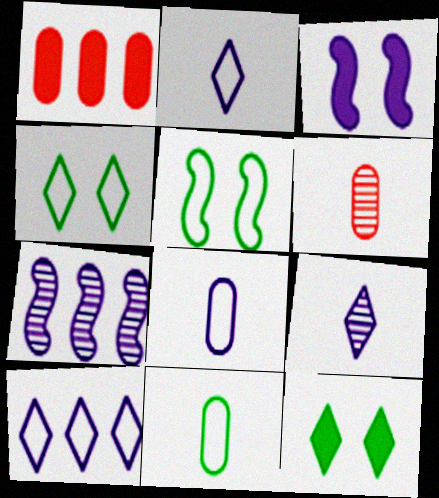[[1, 5, 9]]